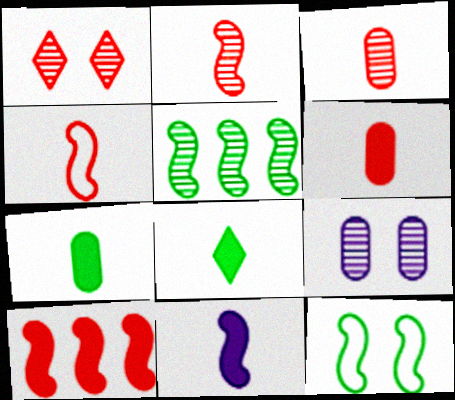[[6, 8, 11]]